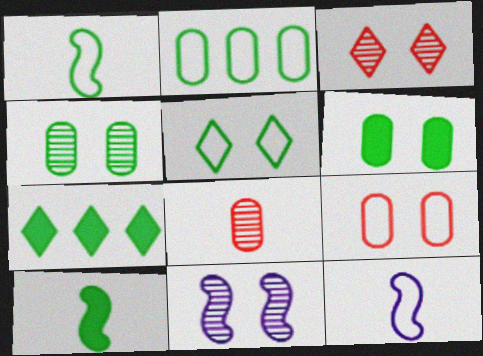[[1, 2, 5], 
[1, 4, 7], 
[3, 4, 11], 
[6, 7, 10]]